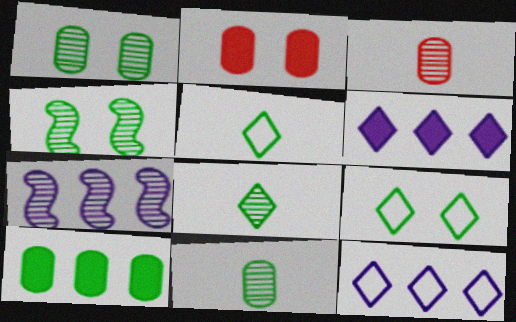[[2, 5, 7], 
[4, 5, 10]]